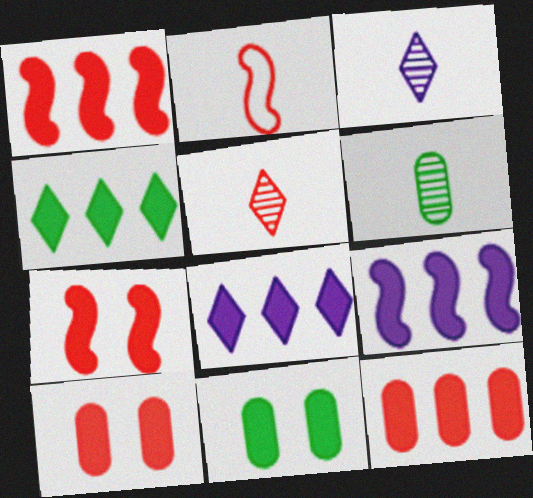[[4, 9, 12]]